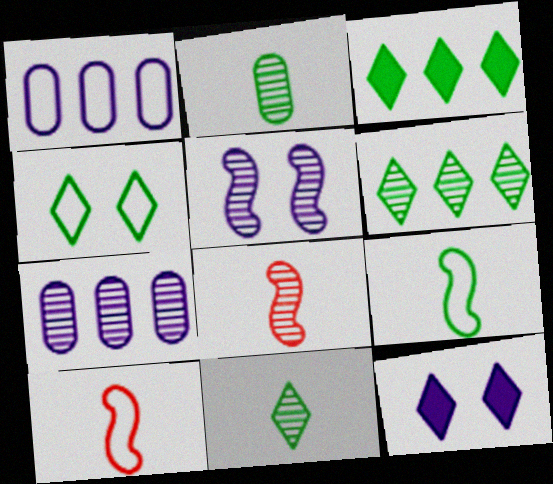[[1, 4, 10], 
[3, 4, 11]]